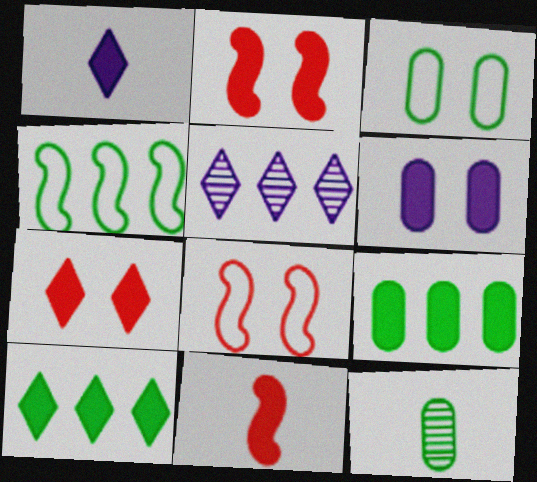[[1, 2, 9], 
[1, 7, 10], 
[3, 5, 11], 
[3, 9, 12], 
[6, 10, 11]]